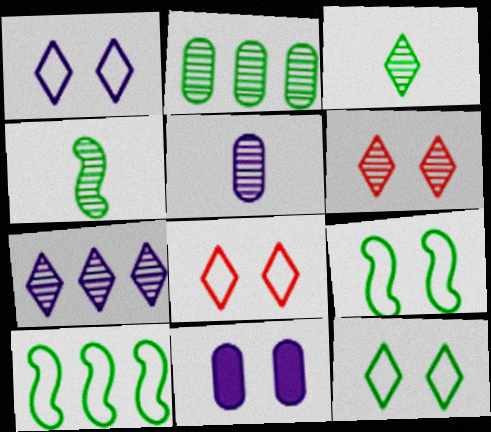[[1, 8, 12], 
[3, 6, 7], 
[6, 9, 11]]